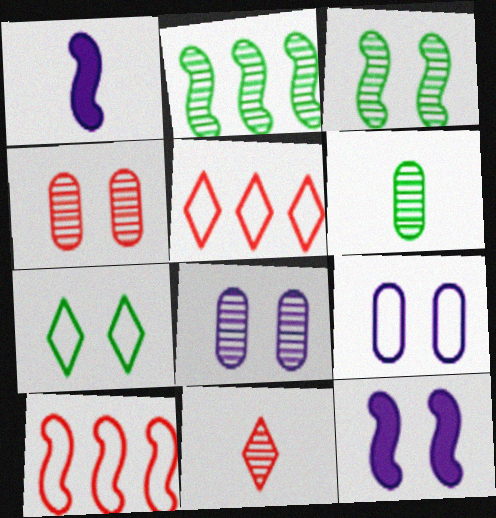[[1, 3, 10], 
[2, 8, 11], 
[4, 7, 12], 
[5, 6, 12]]